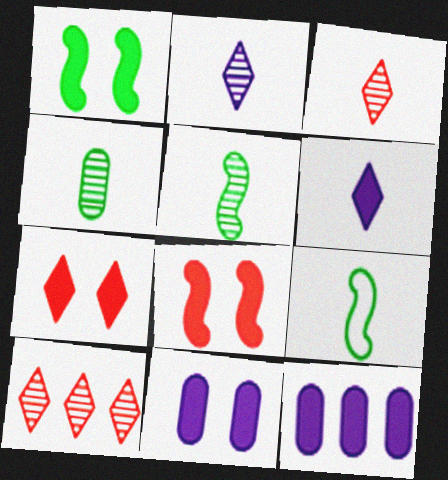[[1, 7, 11], 
[9, 10, 11]]